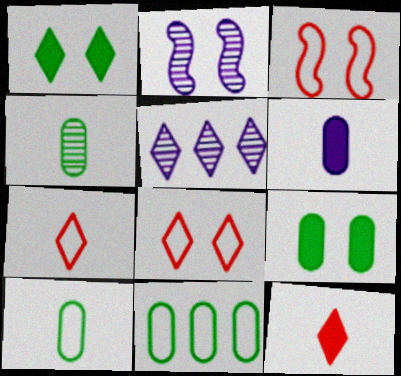[[1, 5, 7], 
[2, 8, 9], 
[2, 11, 12], 
[4, 9, 11]]